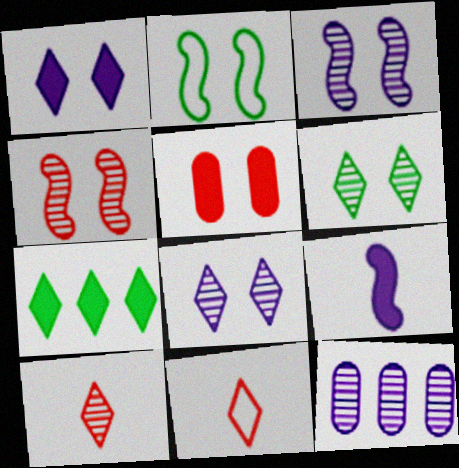[[2, 5, 8], 
[5, 7, 9], 
[7, 8, 11]]